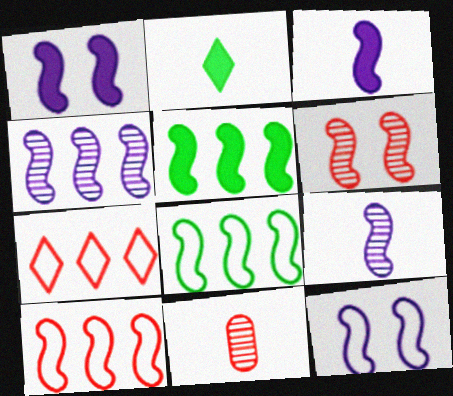[[3, 4, 12], 
[3, 6, 8], 
[4, 5, 10]]